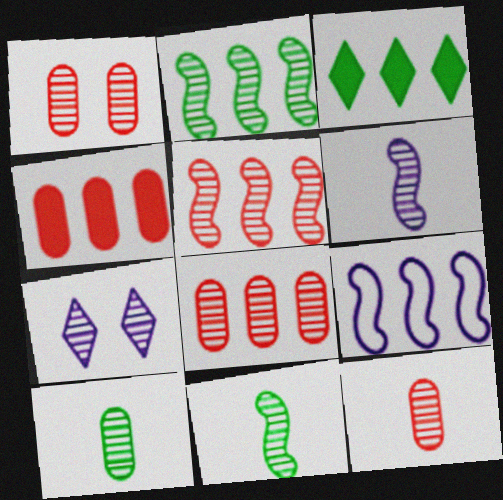[[1, 8, 12], 
[2, 7, 12], 
[3, 8, 9], 
[5, 7, 10], 
[7, 8, 11]]